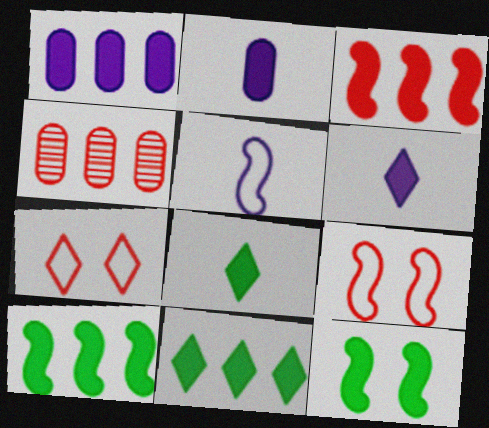[[1, 3, 11]]